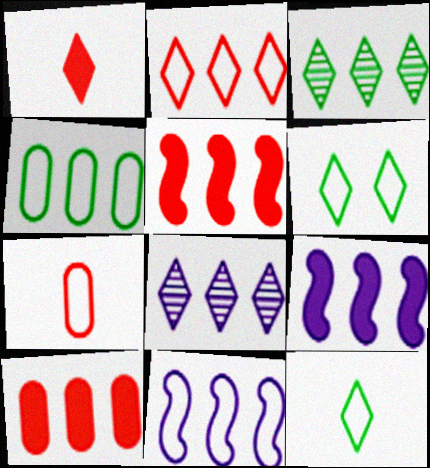[[1, 6, 8], 
[2, 4, 11], 
[3, 10, 11], 
[4, 5, 8], 
[6, 7, 11]]